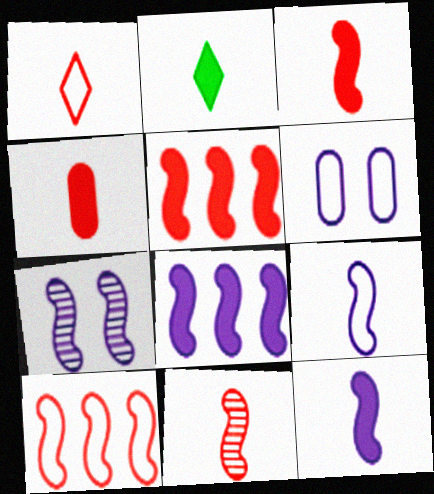[[1, 4, 11], 
[2, 4, 12], 
[7, 8, 9]]